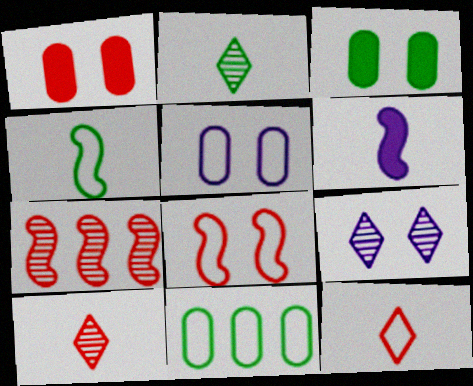[[1, 7, 12], 
[3, 8, 9]]